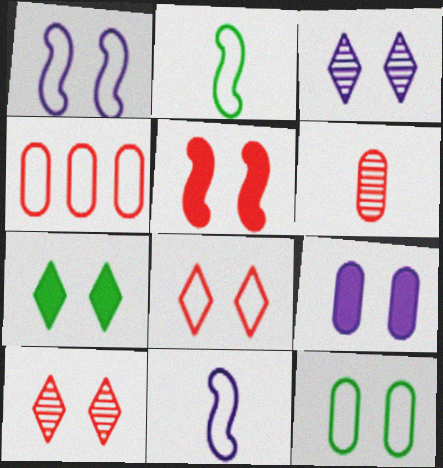[[1, 3, 9], 
[1, 8, 12], 
[3, 5, 12], 
[3, 7, 8], 
[5, 7, 9]]